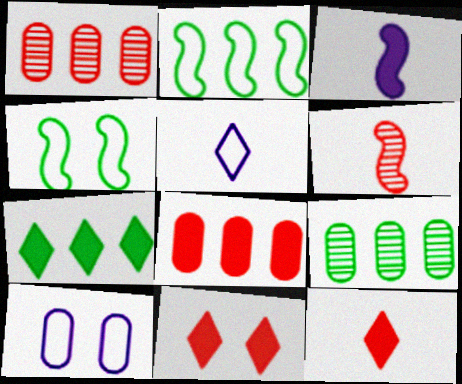[[2, 7, 9], 
[6, 7, 10]]